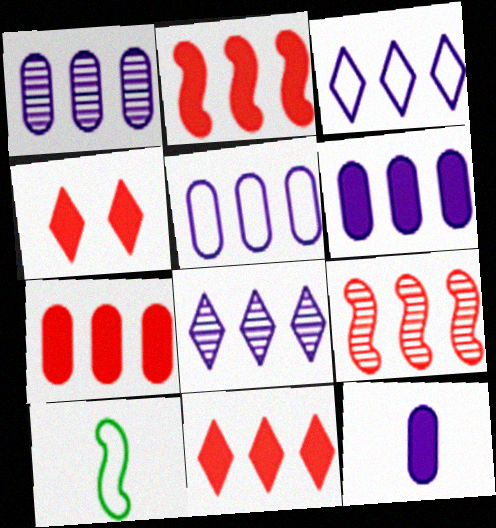[[1, 4, 10], 
[1, 5, 6], 
[2, 7, 11]]